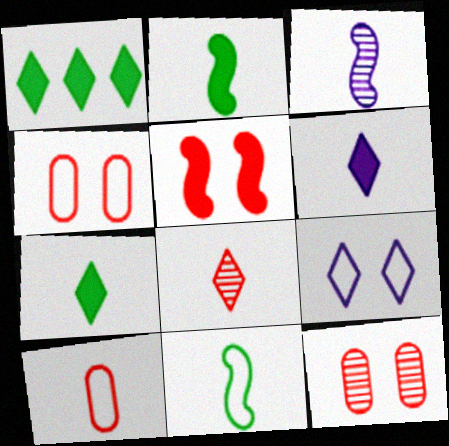[[1, 3, 4], 
[1, 8, 9], 
[3, 7, 10]]